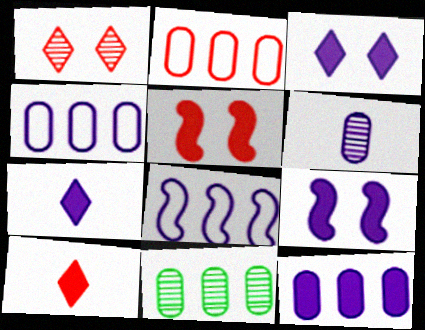[[2, 11, 12], 
[3, 6, 8], 
[7, 9, 12]]